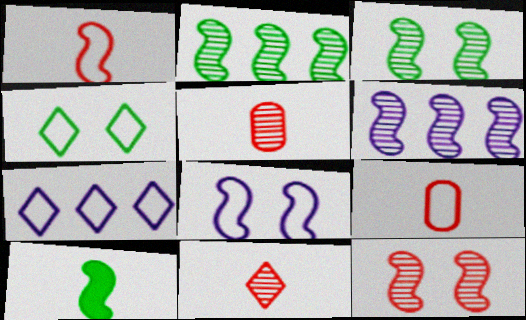[]